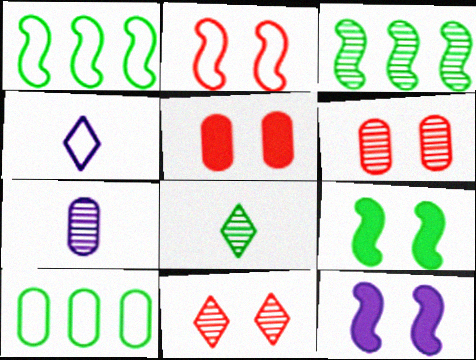[[2, 4, 10], 
[2, 5, 11], 
[3, 4, 5], 
[3, 7, 11], 
[5, 7, 10], 
[8, 9, 10]]